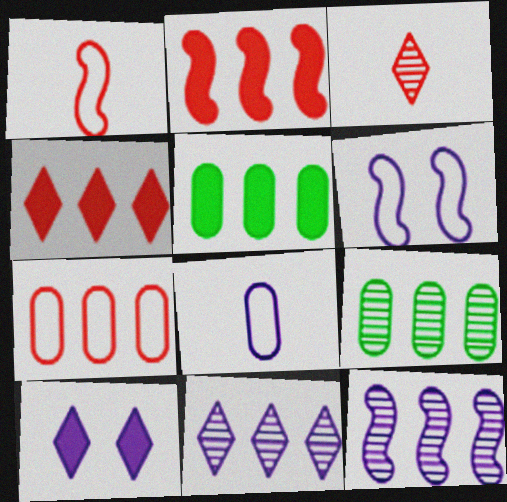[[1, 9, 10], 
[3, 5, 6], 
[8, 10, 12]]